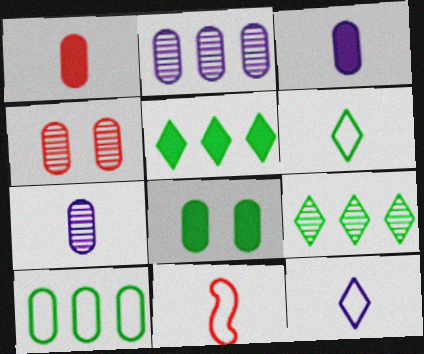[[3, 4, 10]]